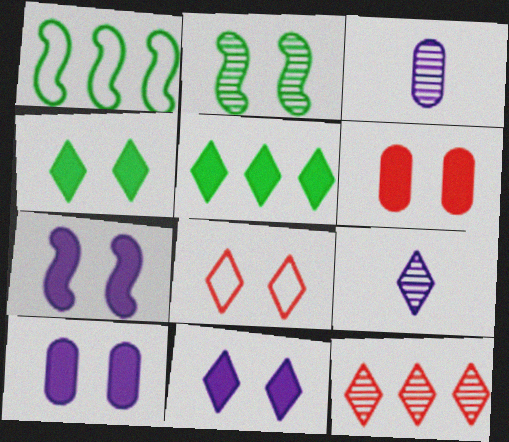[[1, 6, 9], 
[2, 3, 12], 
[2, 8, 10], 
[4, 6, 7], 
[5, 8, 9], 
[7, 10, 11]]